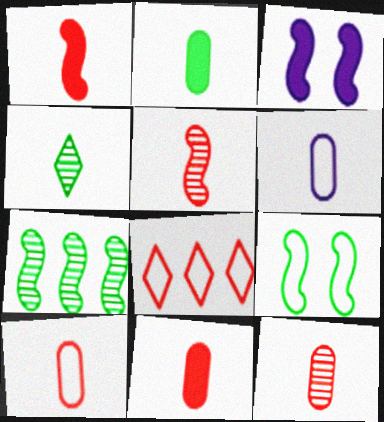[[1, 4, 6], 
[2, 6, 12], 
[6, 8, 9], 
[10, 11, 12]]